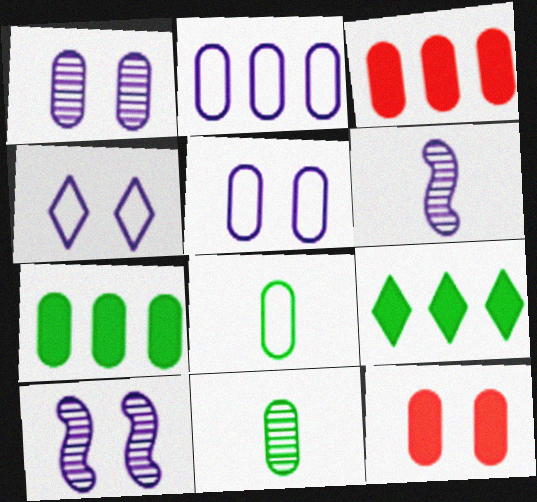[[1, 3, 8], 
[2, 11, 12], 
[3, 5, 11]]